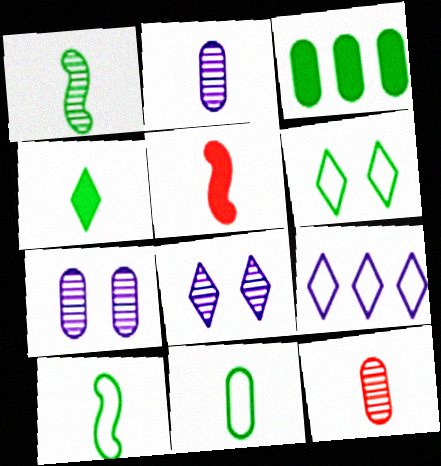[[1, 3, 6], 
[1, 4, 11]]